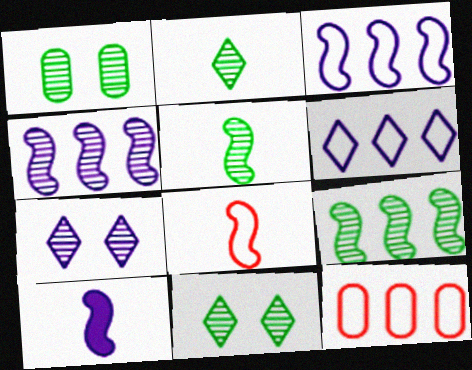[[1, 2, 9], 
[5, 8, 10], 
[10, 11, 12]]